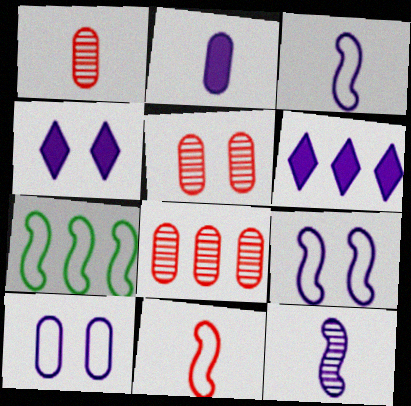[[1, 4, 7], 
[1, 5, 8], 
[6, 7, 8], 
[6, 10, 12], 
[7, 9, 11]]